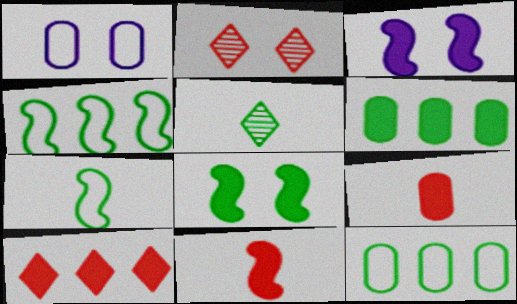[[1, 2, 8], 
[5, 8, 12]]